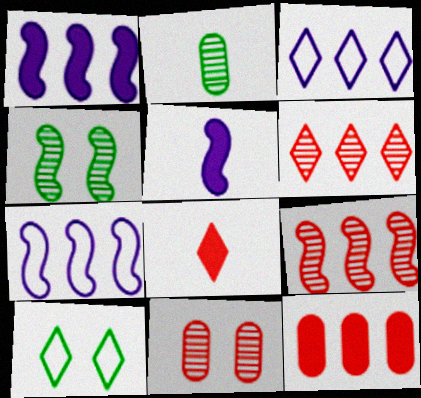[]